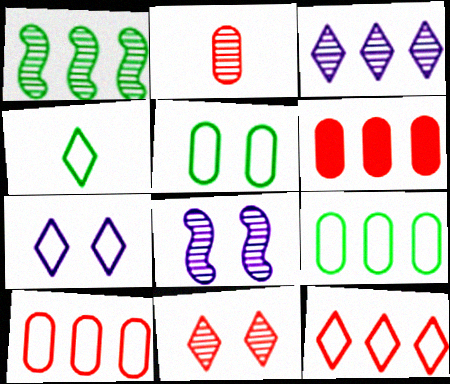[[4, 6, 8], 
[4, 7, 12]]